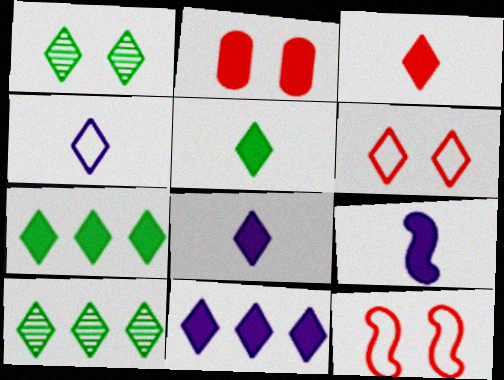[[2, 7, 9], 
[3, 5, 8], 
[6, 8, 10]]